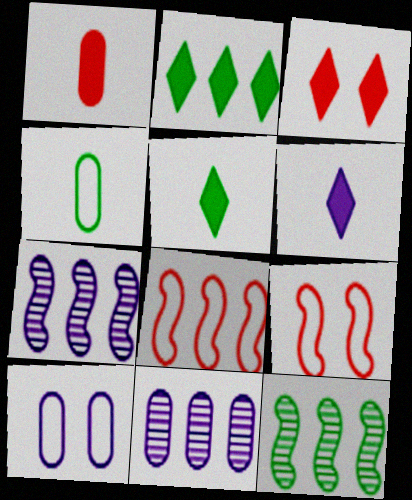[[2, 3, 6], 
[2, 8, 11], 
[3, 4, 7], 
[5, 9, 11], 
[6, 7, 10]]